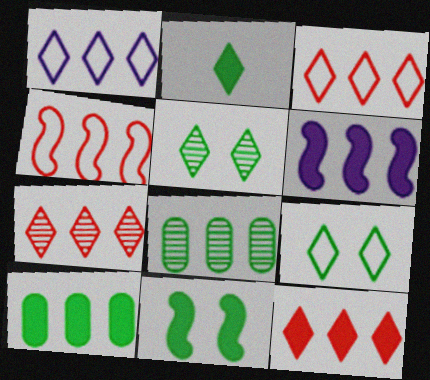[[2, 10, 11], 
[3, 6, 8], 
[3, 7, 12], 
[6, 10, 12]]